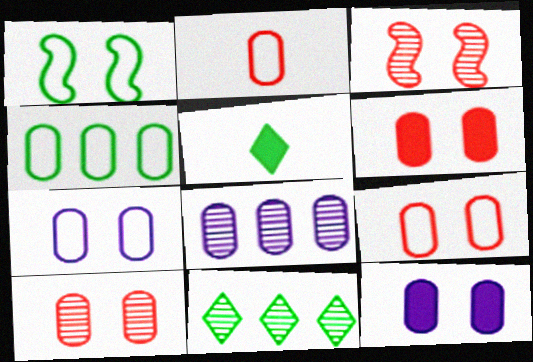[[2, 4, 7], 
[6, 9, 10]]